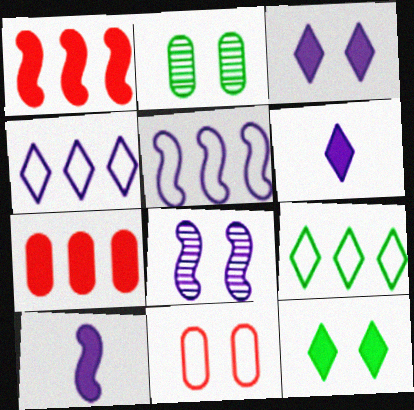[[5, 8, 10], 
[7, 10, 12], 
[8, 11, 12]]